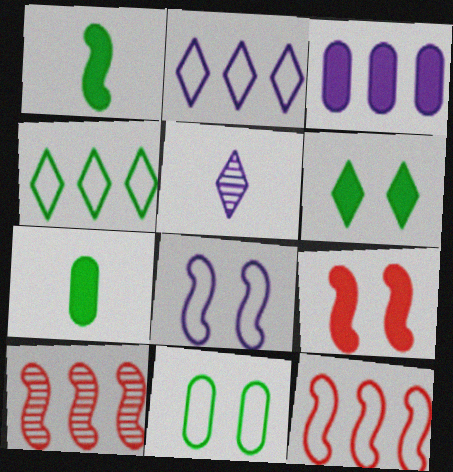[[1, 8, 10], 
[3, 4, 10], 
[3, 5, 8]]